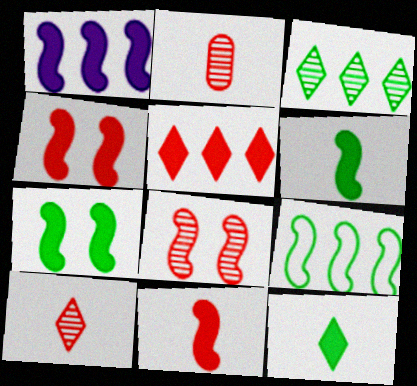[[1, 4, 6], 
[1, 7, 11]]